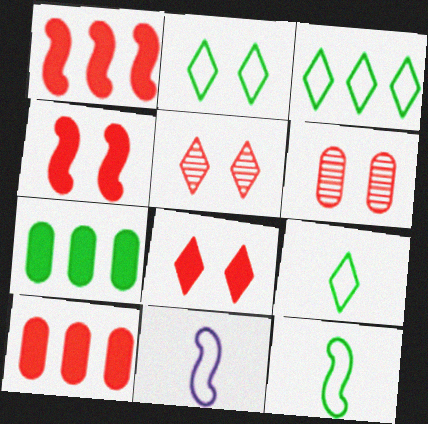[[2, 3, 9], 
[5, 7, 11]]